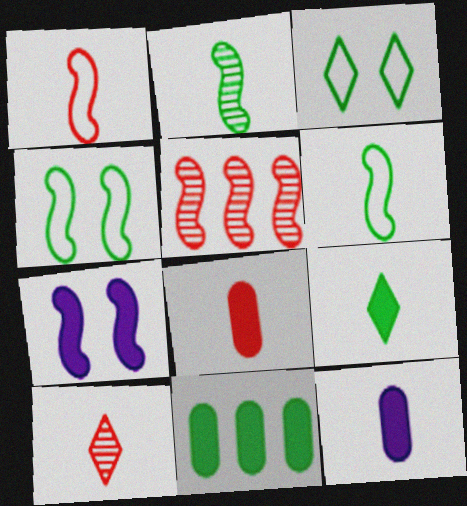[[1, 8, 10], 
[2, 3, 11], 
[3, 5, 12], 
[5, 6, 7], 
[6, 10, 12]]